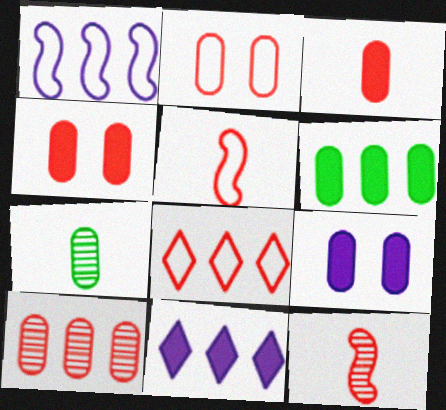[[2, 3, 10], 
[2, 5, 8], 
[3, 6, 9], 
[4, 8, 12]]